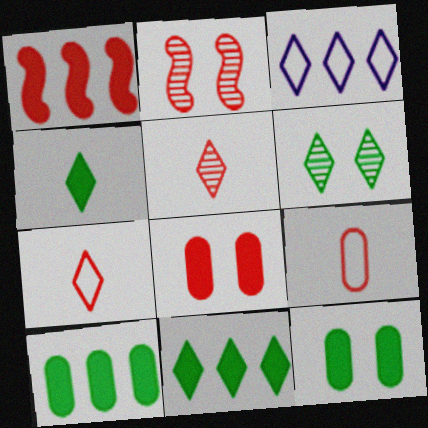[]